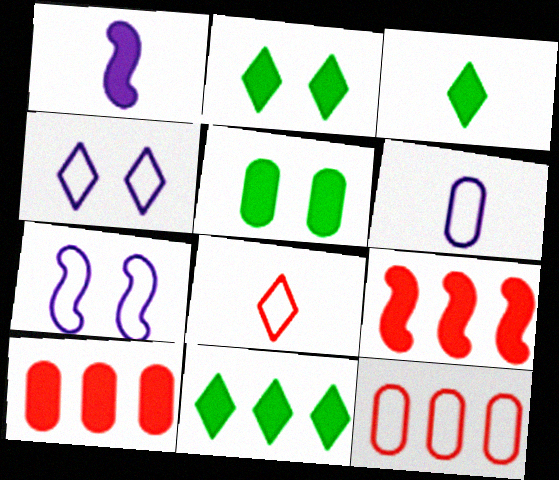[[1, 2, 10], 
[2, 3, 11]]